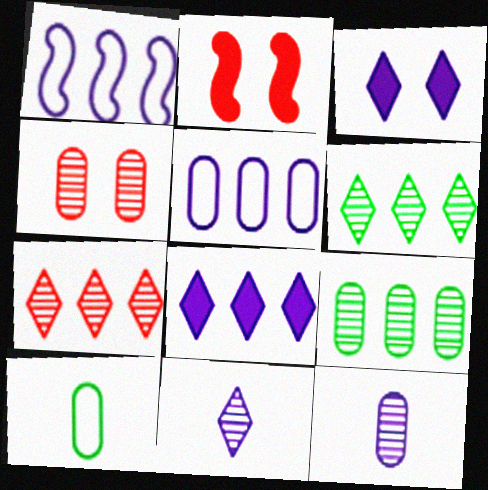[[1, 3, 12], 
[4, 9, 12]]